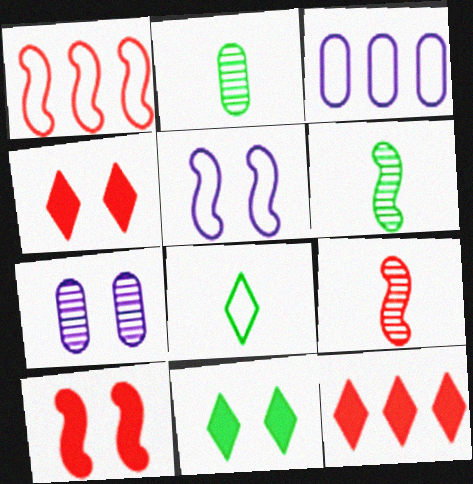[[1, 9, 10], 
[2, 5, 12], 
[3, 4, 6], 
[3, 9, 11]]